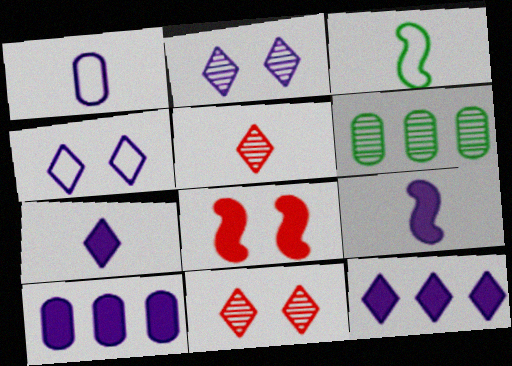[[3, 10, 11]]